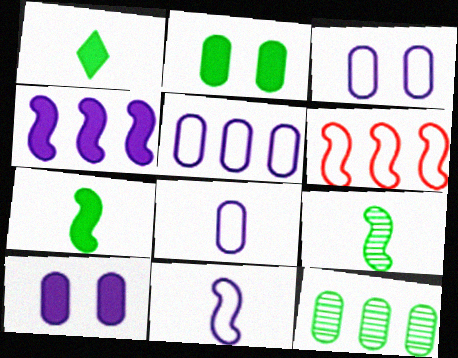[[3, 5, 8]]